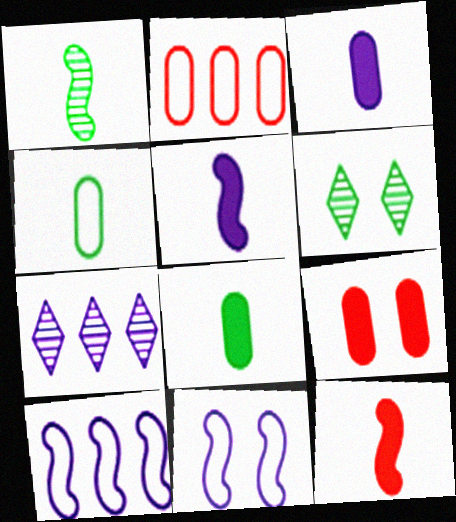[[2, 5, 6], 
[3, 7, 11], 
[6, 9, 11]]